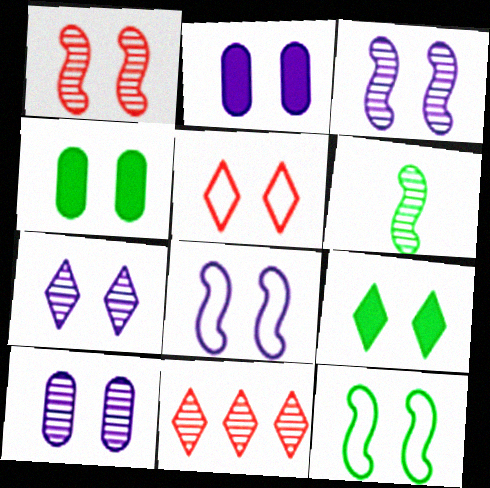[[2, 7, 8], 
[3, 4, 5], 
[3, 7, 10], 
[5, 7, 9], 
[6, 10, 11]]